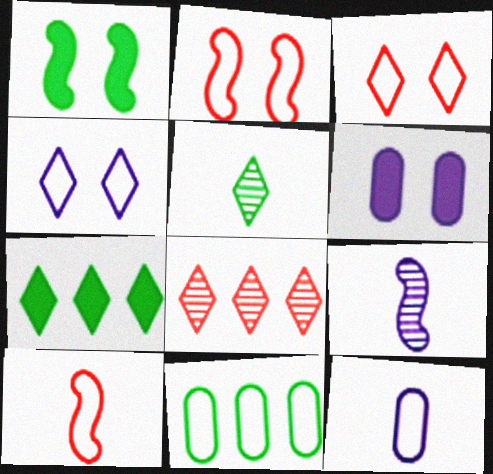[[1, 5, 11], 
[1, 8, 12], 
[4, 10, 11]]